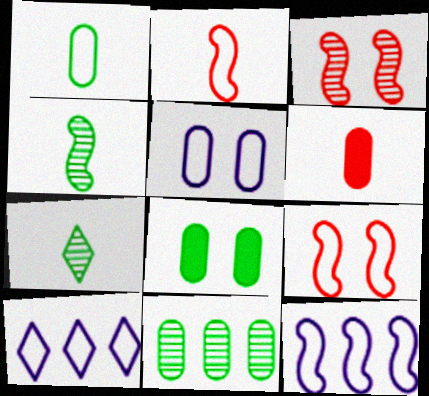[[1, 8, 11], 
[1, 9, 10], 
[5, 6, 11]]